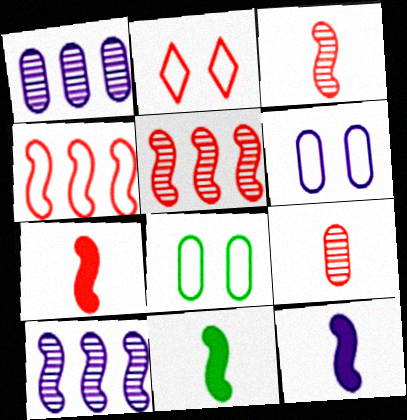[[1, 2, 11], 
[7, 11, 12]]